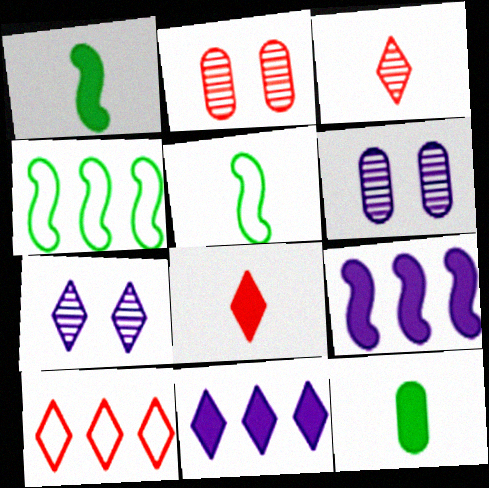[[1, 6, 10], 
[2, 5, 11], 
[4, 6, 8]]